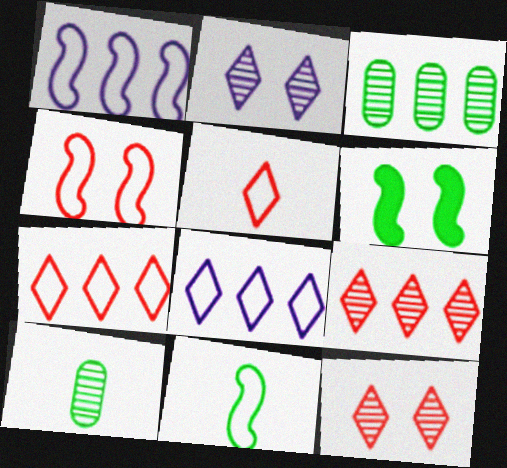[[1, 4, 11]]